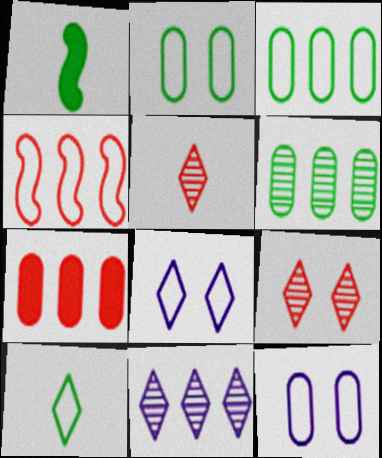[[4, 10, 12]]